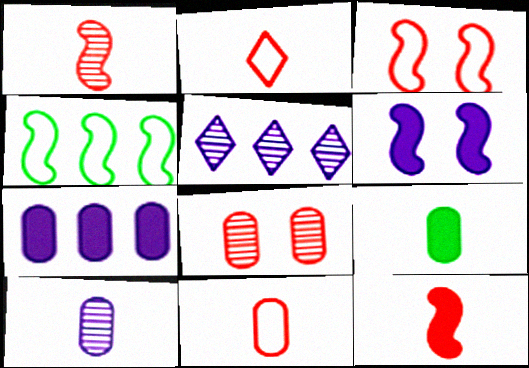[[1, 4, 6], 
[3, 5, 9], 
[9, 10, 11]]